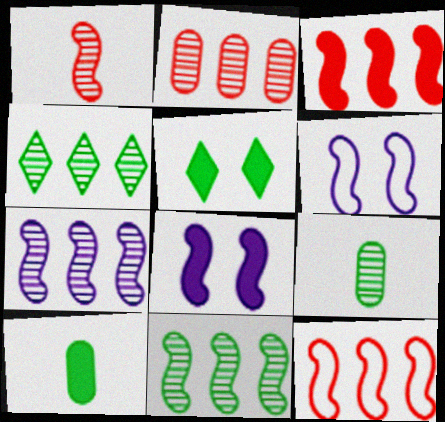[[2, 4, 7]]